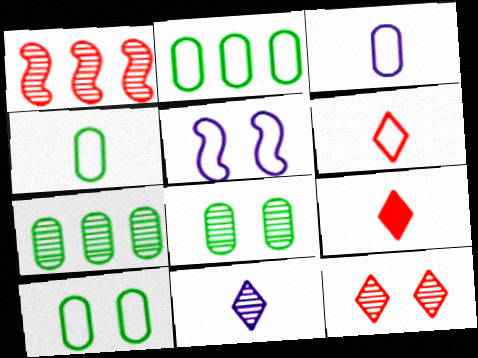[[1, 8, 11], 
[2, 4, 10], 
[2, 5, 6], 
[5, 7, 9]]